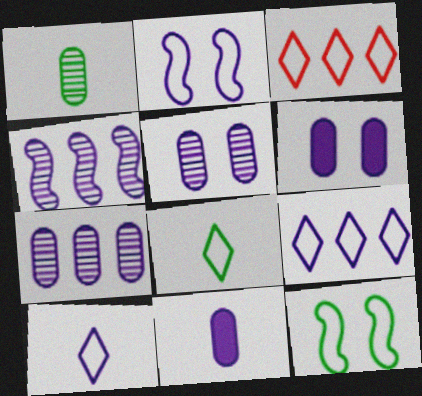[[4, 6, 10]]